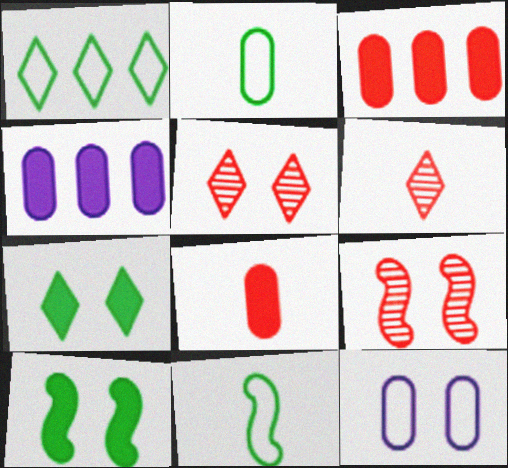[[4, 5, 11], 
[5, 10, 12], 
[7, 9, 12]]